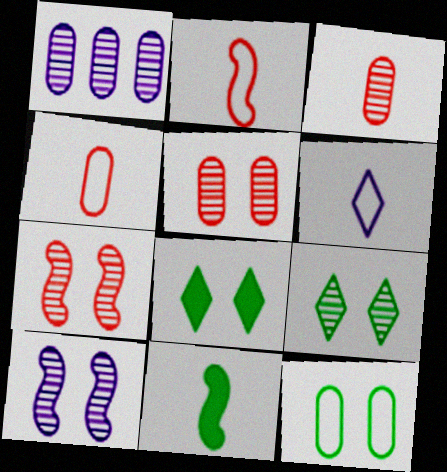[[1, 2, 8], 
[3, 6, 11], 
[5, 9, 10]]